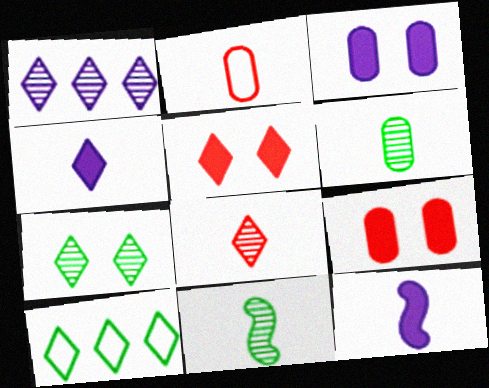[[1, 7, 8], 
[2, 4, 11]]